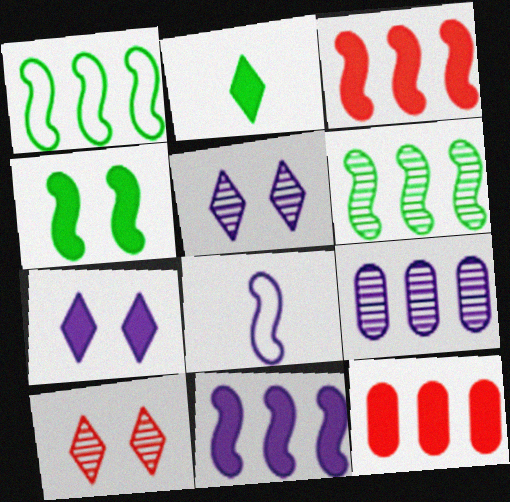[[7, 8, 9]]